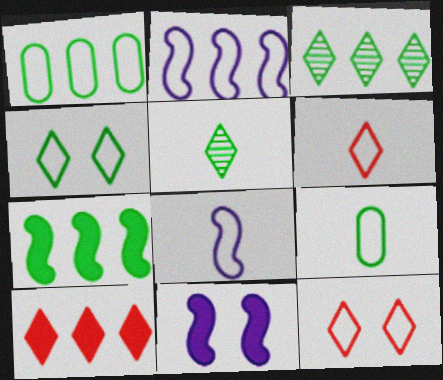[[1, 3, 7], 
[1, 8, 12], 
[2, 9, 12], 
[6, 8, 9]]